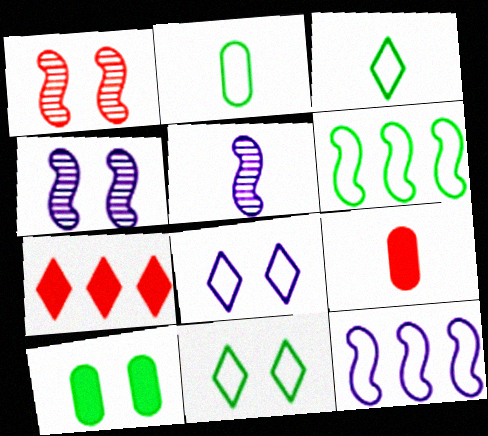[[1, 8, 10], 
[2, 4, 7], 
[2, 6, 11], 
[3, 5, 9]]